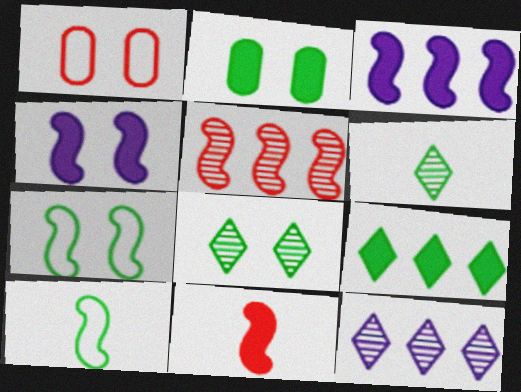[[1, 3, 6], 
[1, 4, 8], 
[2, 7, 8], 
[4, 5, 10]]